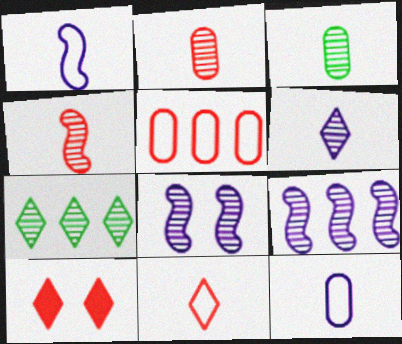[[2, 7, 8], 
[3, 4, 6], 
[4, 5, 10]]